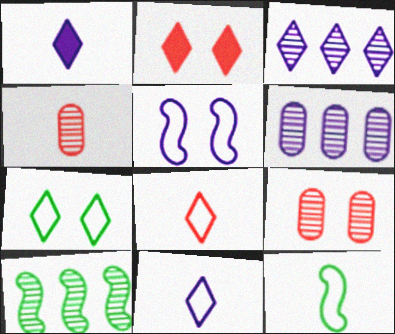[[1, 4, 12], 
[1, 5, 6], 
[2, 6, 12]]